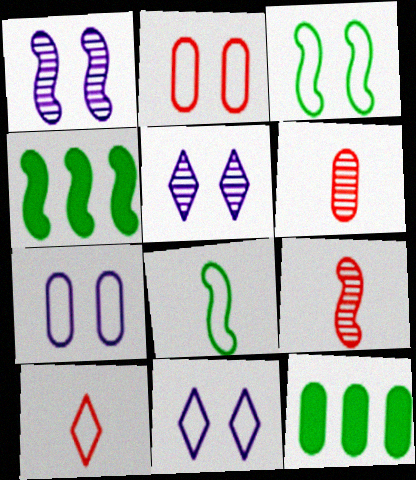[[1, 10, 12], 
[2, 3, 11], 
[4, 6, 11], 
[6, 7, 12], 
[9, 11, 12]]